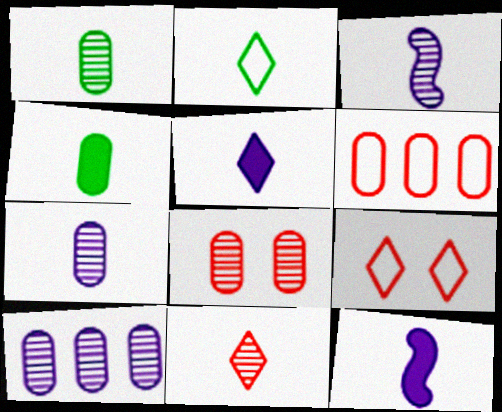[[1, 3, 11], 
[1, 8, 10], 
[2, 5, 11]]